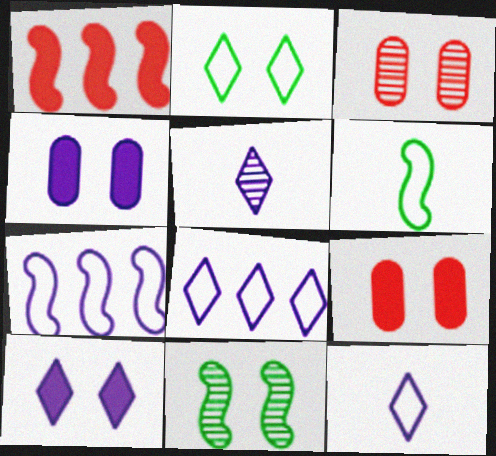[[4, 5, 7], 
[5, 8, 10]]